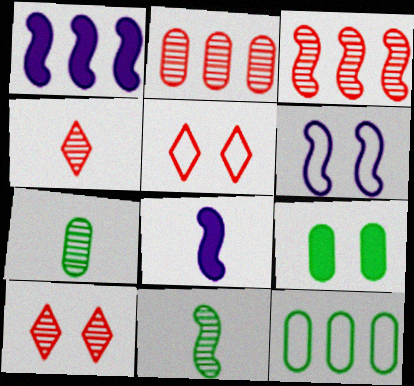[[1, 5, 7], 
[6, 9, 10], 
[7, 9, 12], 
[8, 10, 12]]